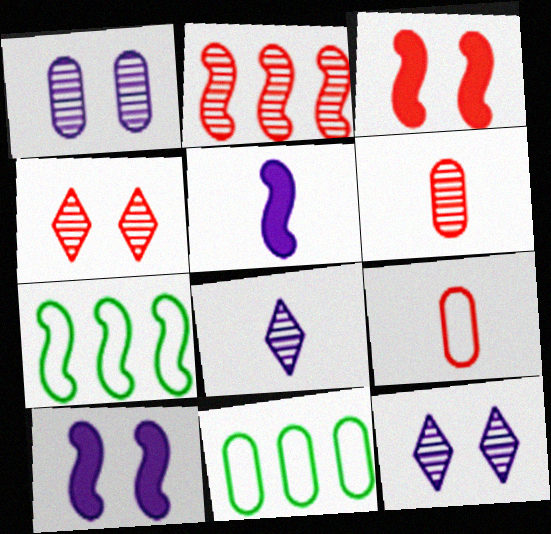[[2, 4, 6], 
[3, 8, 11], 
[4, 5, 11]]